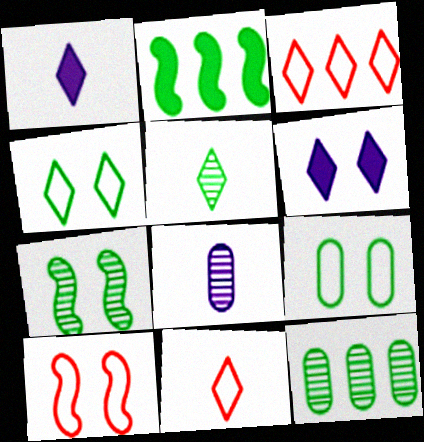[[1, 5, 11], 
[1, 10, 12], 
[2, 5, 9], 
[3, 5, 6], 
[5, 7, 12]]